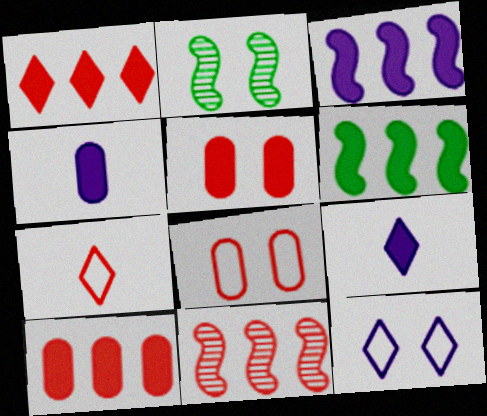[[2, 5, 12], 
[5, 6, 9], 
[5, 7, 11]]